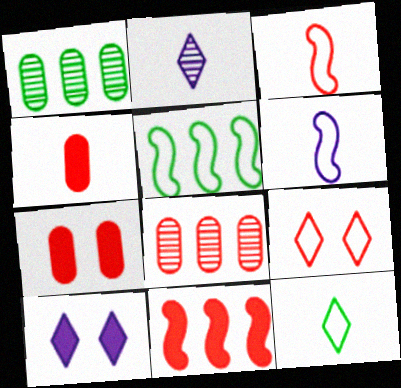[[1, 3, 10], 
[2, 5, 7]]